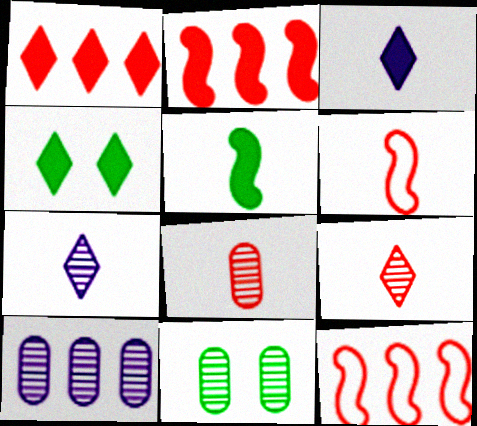[[1, 3, 4], 
[3, 11, 12], 
[4, 6, 10], 
[8, 10, 11]]